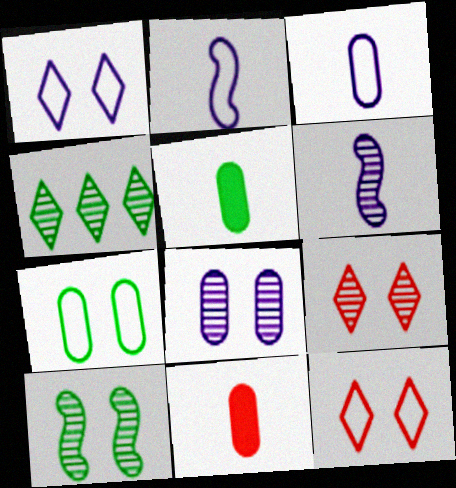[[8, 9, 10]]